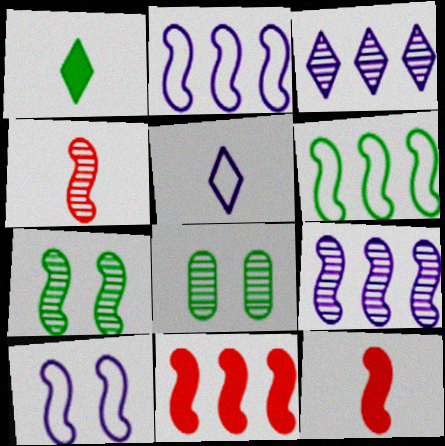[[1, 6, 8], 
[2, 7, 12], 
[3, 4, 8], 
[4, 7, 9], 
[5, 8, 11], 
[6, 9, 11]]